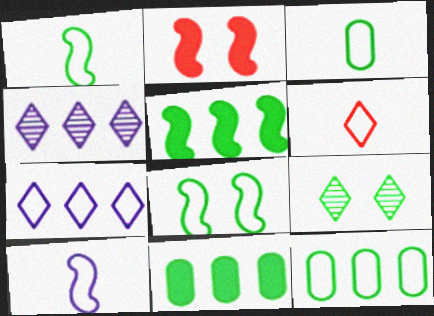[[1, 9, 11], 
[2, 3, 4], 
[3, 5, 9], 
[3, 6, 10]]